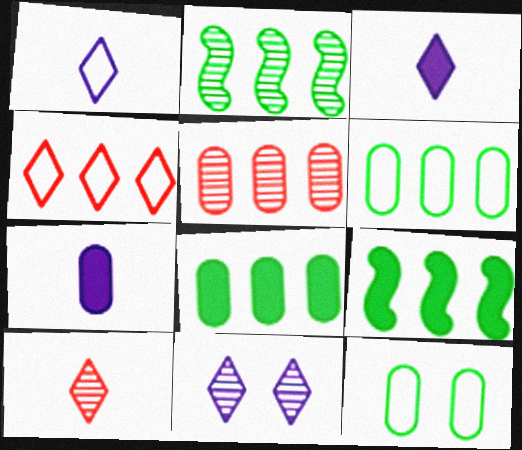[[5, 7, 12]]